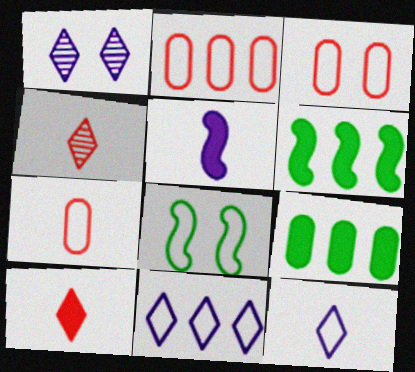[[1, 6, 7], 
[2, 3, 7], 
[2, 8, 12], 
[7, 8, 11]]